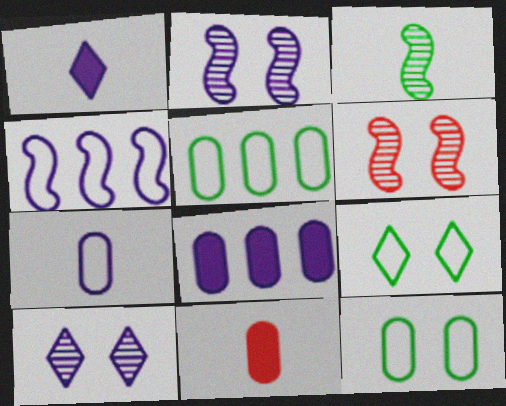[[1, 5, 6]]